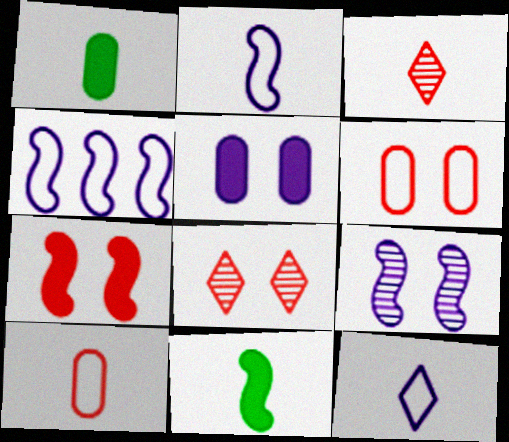[[1, 2, 3], 
[1, 4, 8], 
[6, 7, 8]]